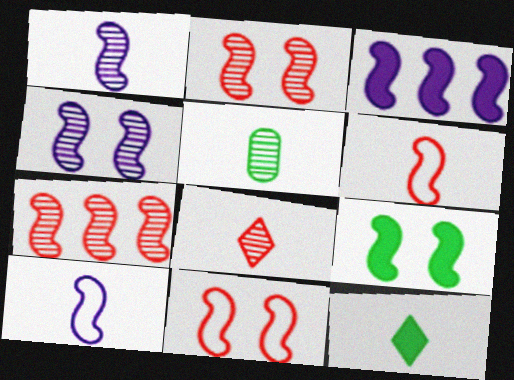[[1, 5, 8], 
[3, 4, 10], 
[4, 9, 11], 
[7, 9, 10]]